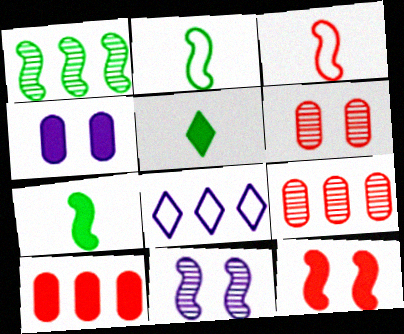[[1, 8, 10], 
[6, 7, 8]]